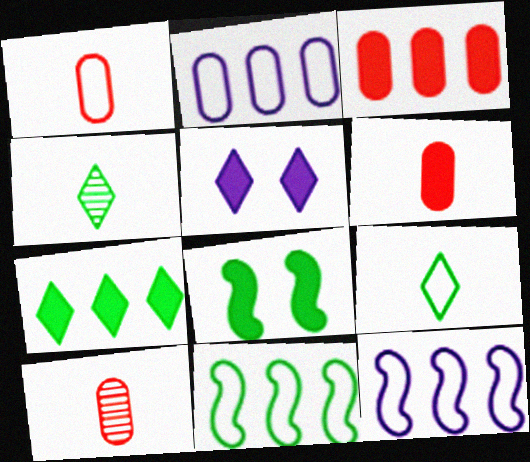[[1, 6, 10], 
[5, 10, 11]]